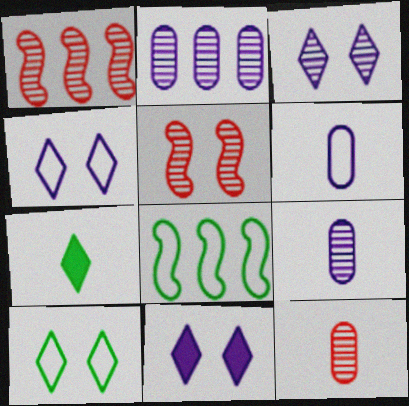[[3, 4, 11], 
[8, 11, 12]]